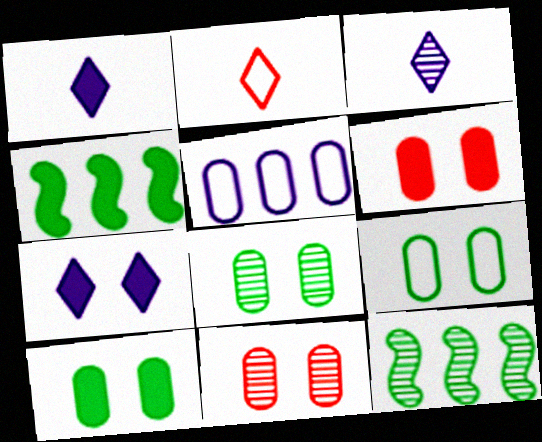[[1, 4, 6], 
[3, 11, 12], 
[8, 9, 10]]